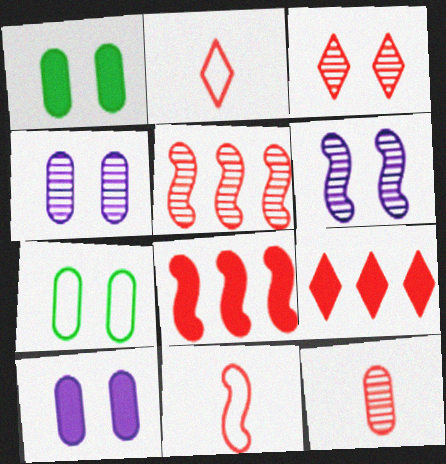[[2, 3, 9], 
[3, 5, 12]]